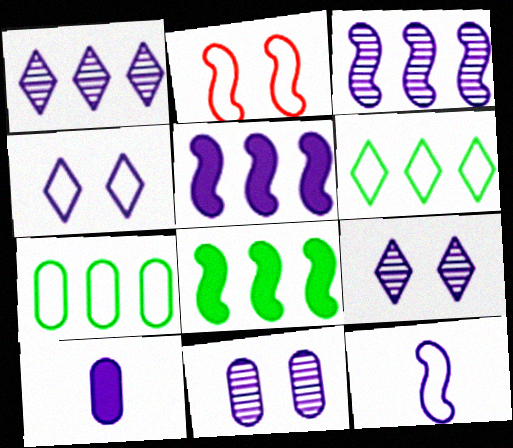[[3, 4, 10]]